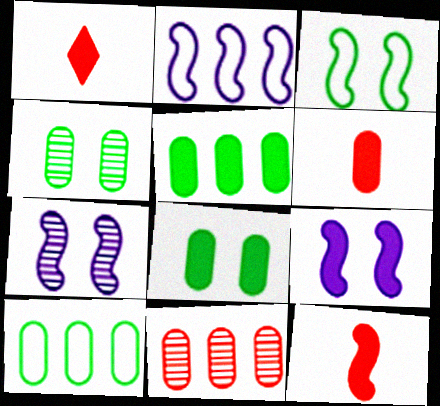[[1, 2, 4], 
[1, 5, 9], 
[1, 6, 12], 
[1, 7, 10]]